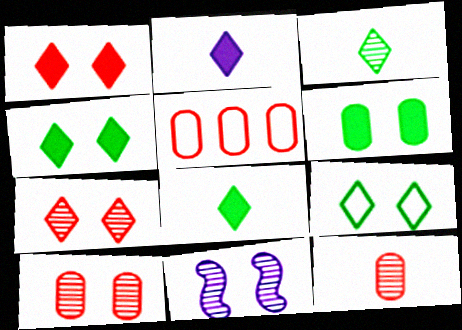[[5, 8, 11]]